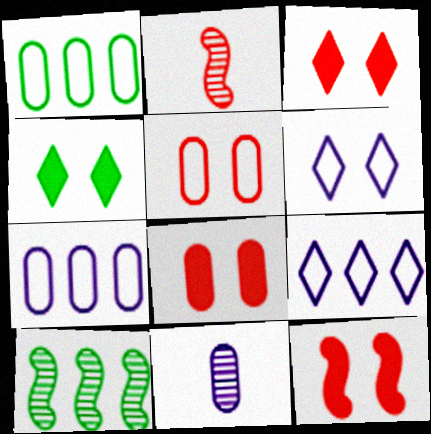[[1, 8, 11], 
[2, 4, 7], 
[3, 8, 12]]